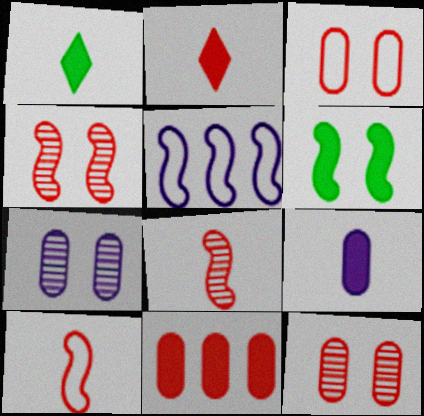[[1, 5, 12], 
[5, 6, 8]]